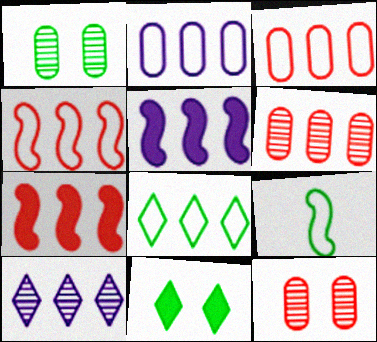[[2, 4, 8], 
[2, 5, 10], 
[5, 6, 8]]